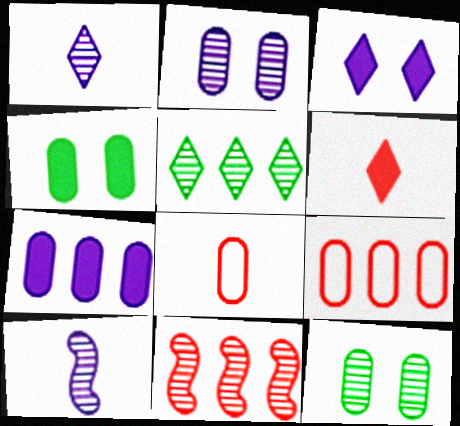[[1, 11, 12], 
[7, 8, 12]]